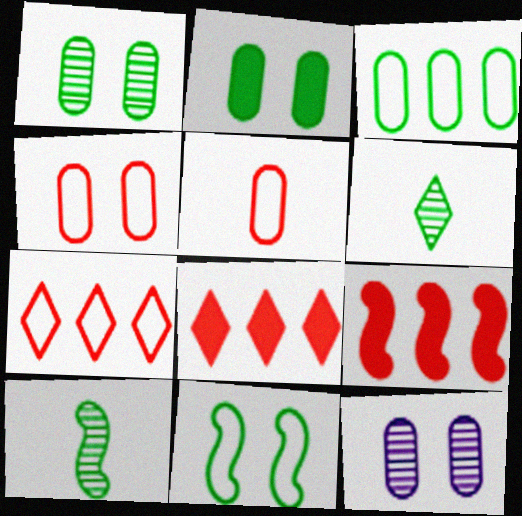[[2, 4, 12]]